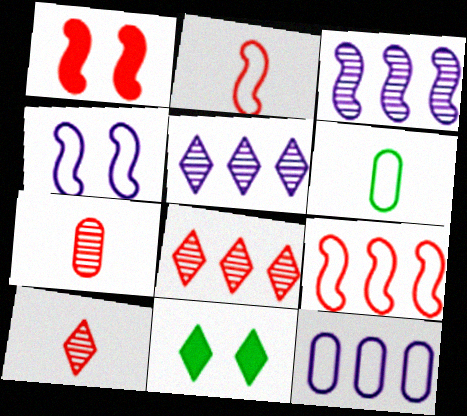[[1, 5, 6]]